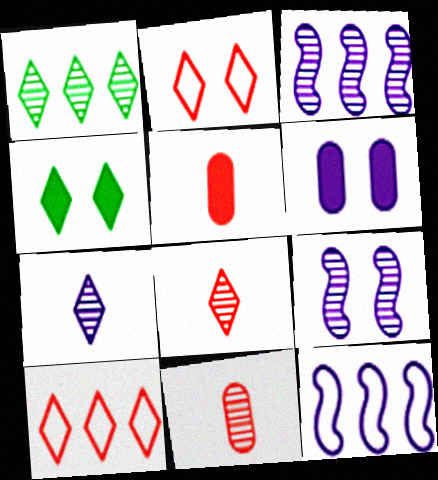[[1, 9, 11], 
[4, 7, 10], 
[4, 11, 12], 
[6, 7, 12]]